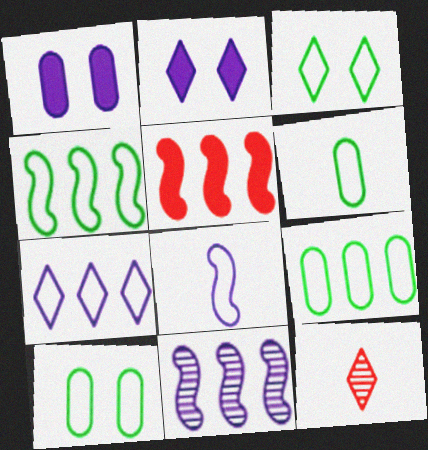[[1, 4, 12], 
[3, 4, 6], 
[4, 5, 11], 
[6, 9, 10]]